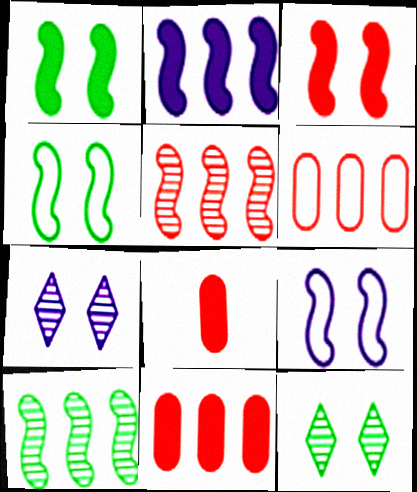[]